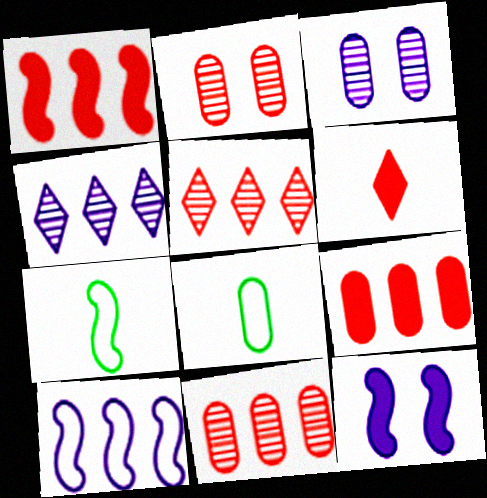[[3, 8, 9], 
[5, 8, 12]]